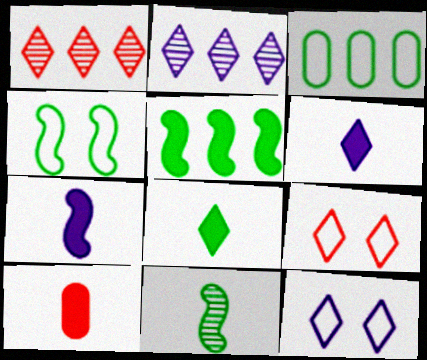[[1, 8, 12], 
[2, 4, 10], 
[2, 6, 12], 
[2, 8, 9], 
[4, 5, 11], 
[7, 8, 10]]